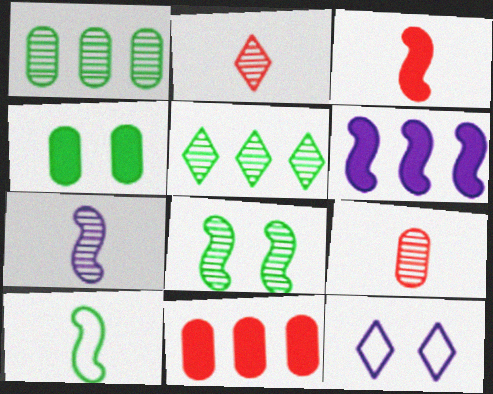[[1, 3, 12], 
[3, 7, 10], 
[4, 5, 10]]